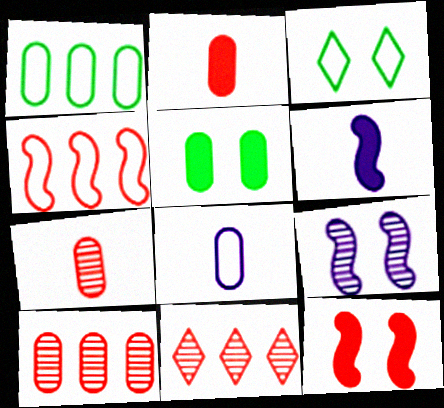[[3, 4, 8], 
[3, 6, 10], 
[5, 8, 10]]